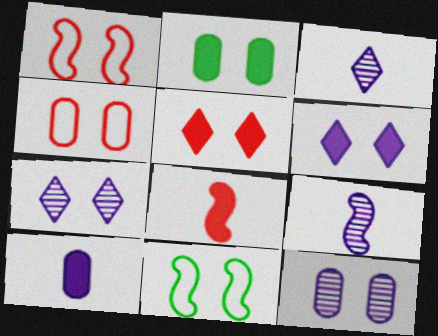[[1, 2, 7], 
[2, 4, 12], 
[5, 11, 12]]